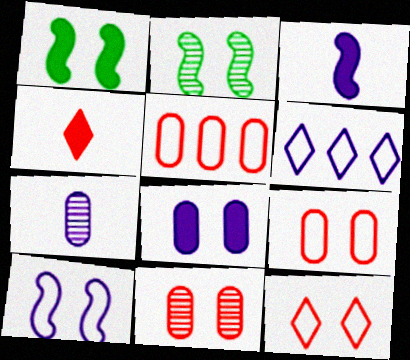[[2, 8, 12]]